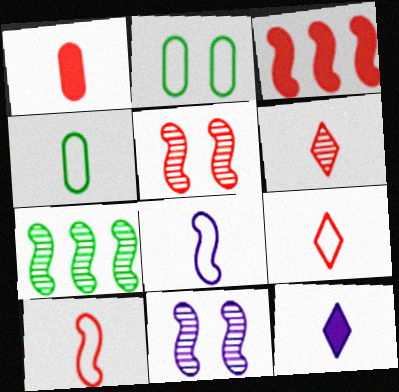[[1, 6, 10], 
[3, 5, 10], 
[4, 8, 9]]